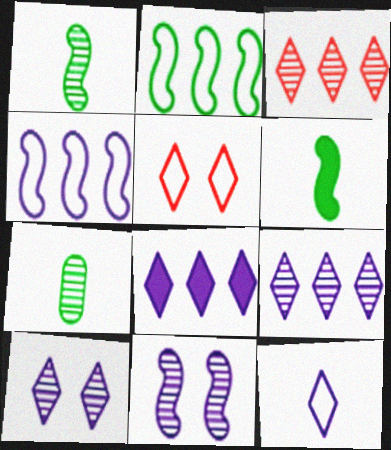[[3, 7, 11], 
[8, 10, 12]]